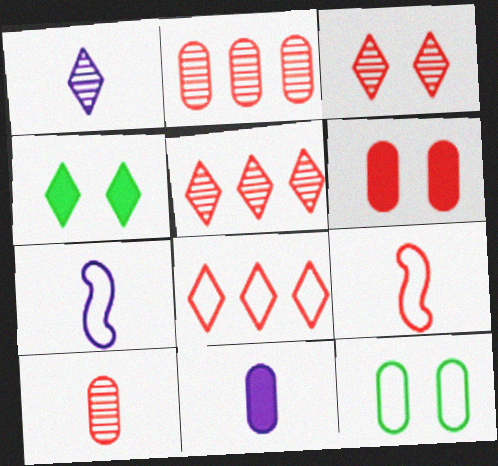[[1, 4, 8], 
[1, 7, 11], 
[2, 4, 7], 
[2, 11, 12], 
[5, 6, 9], 
[7, 8, 12]]